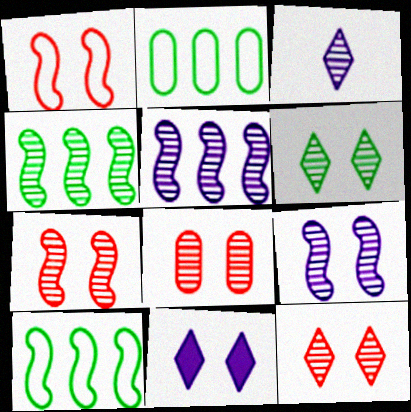[[3, 4, 8], 
[6, 8, 9], 
[7, 8, 12]]